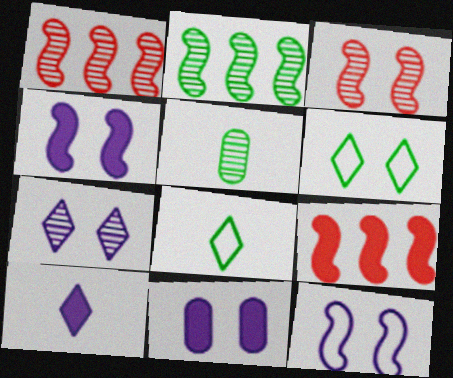[[1, 5, 7], 
[1, 8, 11], 
[3, 6, 11], 
[7, 11, 12]]